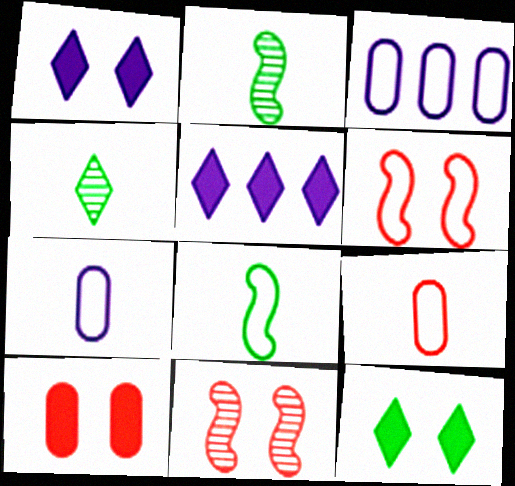[]